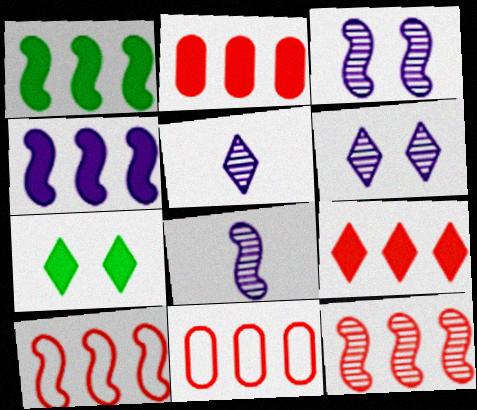[[7, 8, 11], 
[9, 11, 12]]